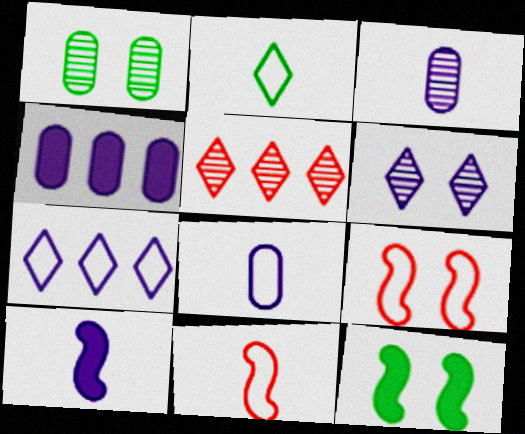[[2, 8, 11], 
[5, 8, 12]]